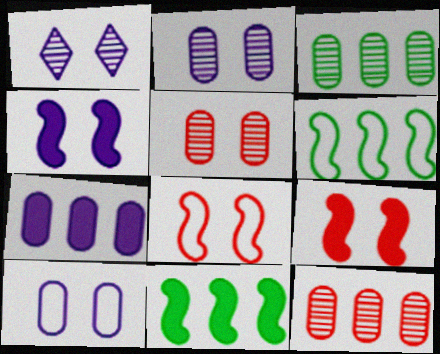[[1, 4, 10]]